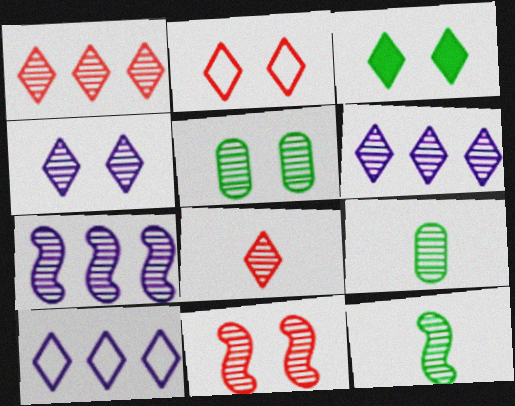[[2, 3, 4], 
[3, 8, 10], 
[4, 5, 11], 
[5, 7, 8], 
[6, 9, 11], 
[7, 11, 12]]